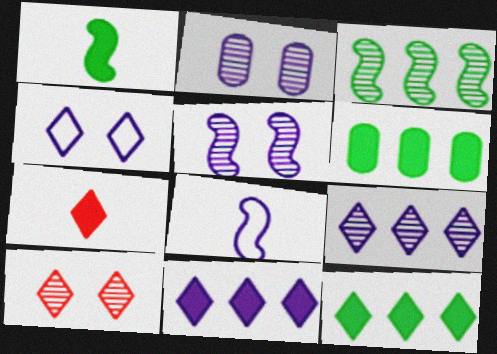[[2, 8, 11], 
[6, 8, 10]]